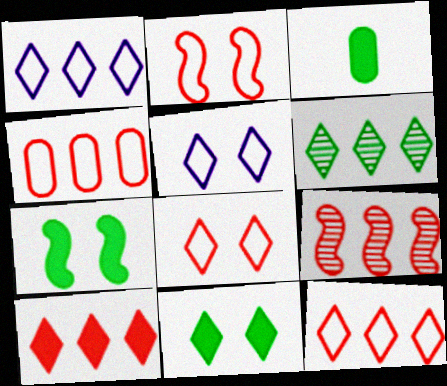[[1, 6, 10], 
[3, 5, 9], 
[4, 9, 10]]